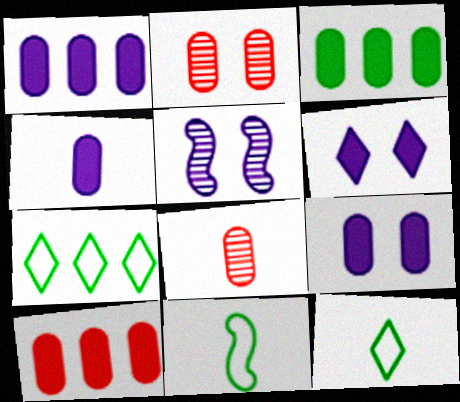[[1, 3, 10], 
[1, 4, 9], 
[5, 10, 12]]